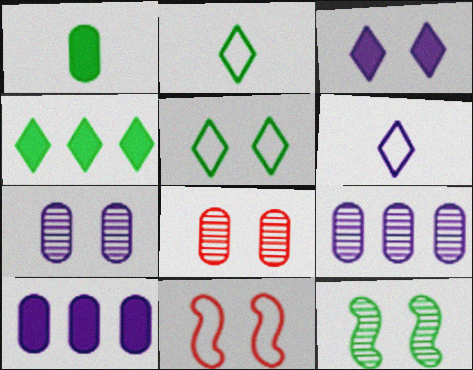[]